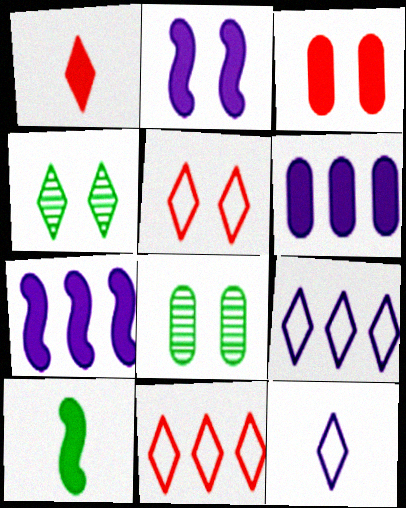[[1, 4, 9], 
[2, 5, 8]]